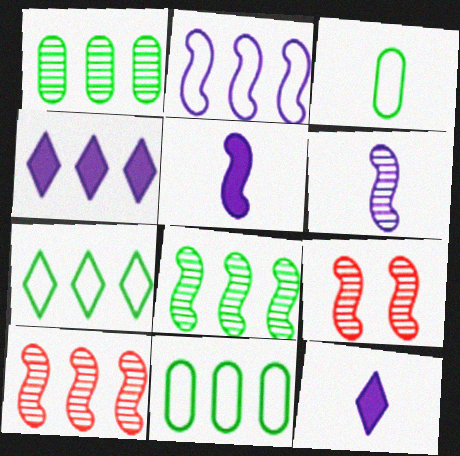[[3, 4, 9], 
[4, 10, 11], 
[6, 8, 9], 
[9, 11, 12]]